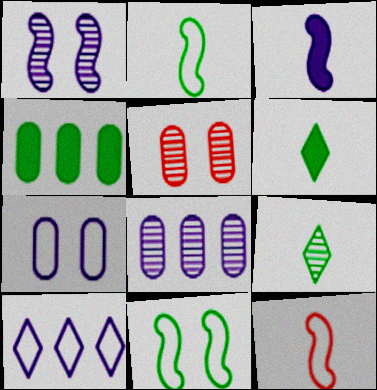[[4, 9, 11]]